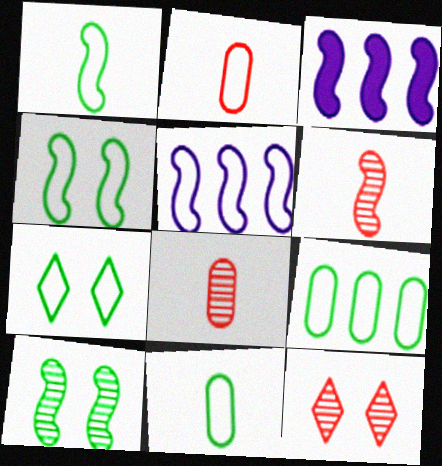[[1, 7, 9], 
[2, 5, 7], 
[3, 4, 6], 
[3, 7, 8], 
[3, 11, 12]]